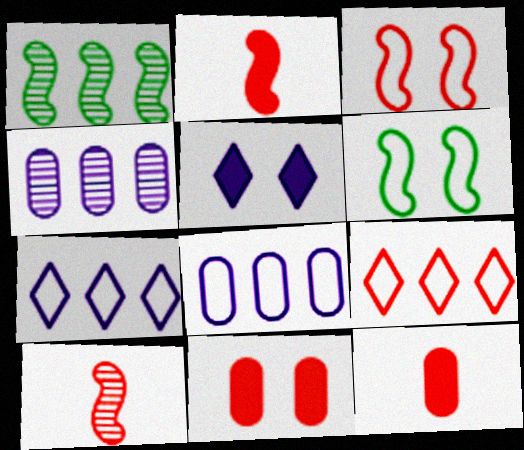[[9, 10, 11]]